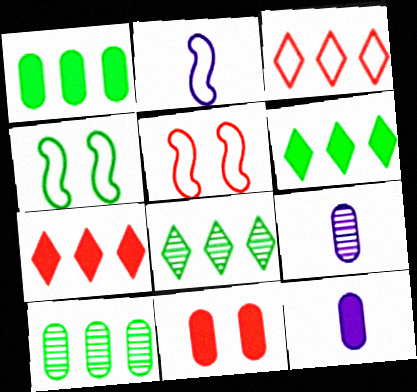[[1, 11, 12], 
[2, 8, 11], 
[4, 7, 9], 
[5, 6, 9], 
[5, 8, 12]]